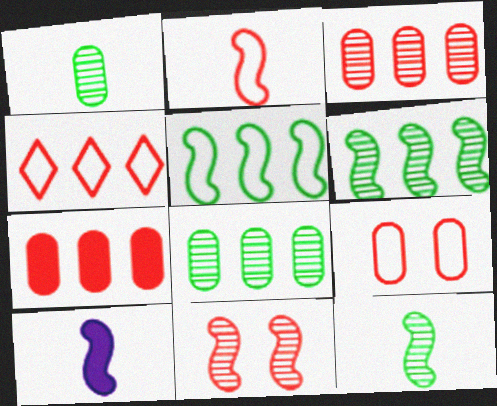[[2, 4, 9], 
[2, 10, 12], 
[5, 10, 11]]